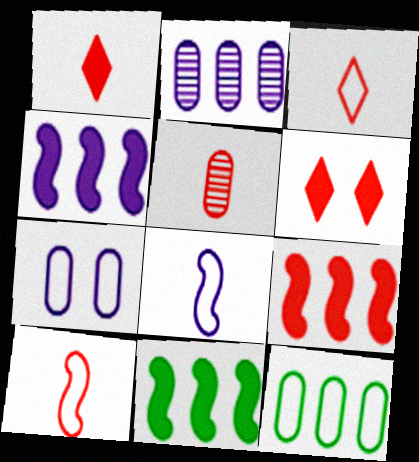[[1, 5, 10], 
[4, 9, 11]]